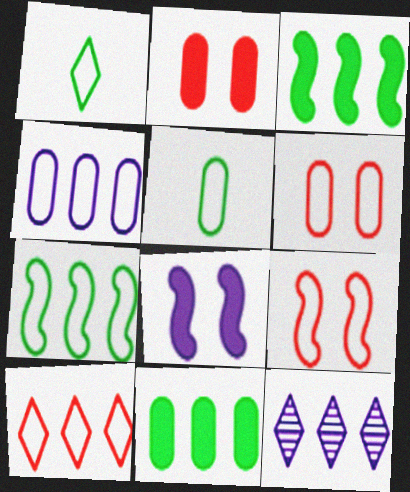[[1, 4, 9], 
[4, 5, 6], 
[4, 7, 10]]